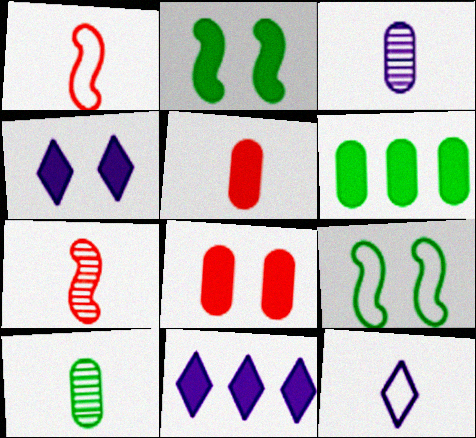[[2, 4, 8], 
[2, 5, 11]]